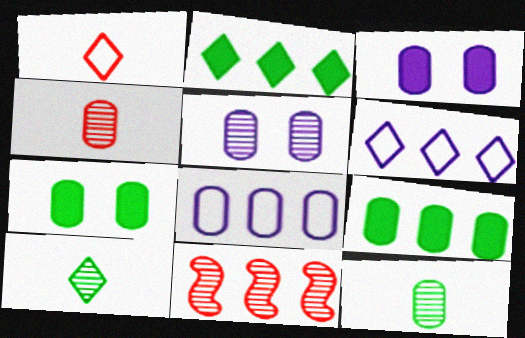[[2, 8, 11], 
[4, 7, 8], 
[5, 10, 11], 
[6, 9, 11]]